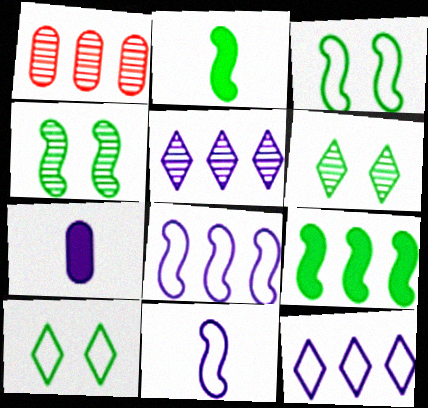[[1, 9, 12]]